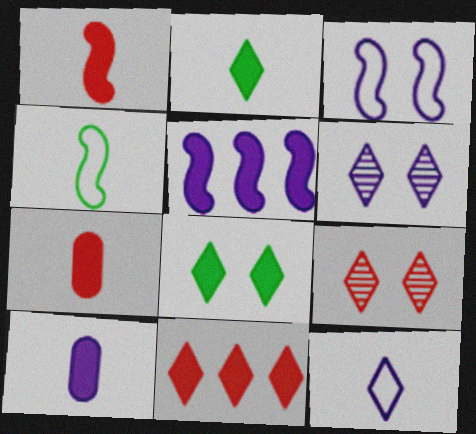[[1, 2, 10], 
[5, 7, 8]]